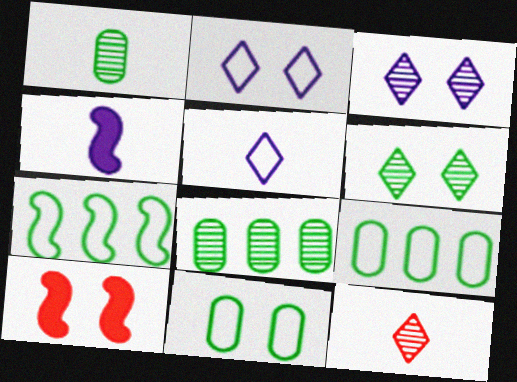[[3, 10, 11], 
[5, 8, 10]]